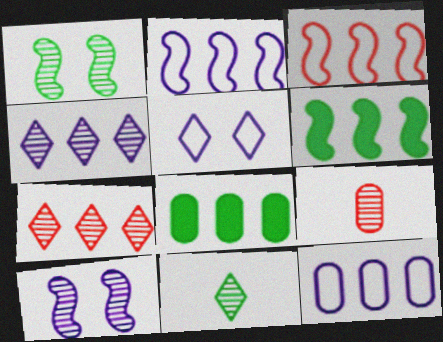[[1, 4, 9], 
[2, 7, 8], 
[3, 4, 8], 
[5, 6, 9], 
[6, 7, 12]]